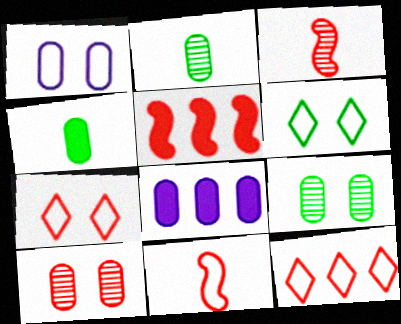[[3, 6, 8]]